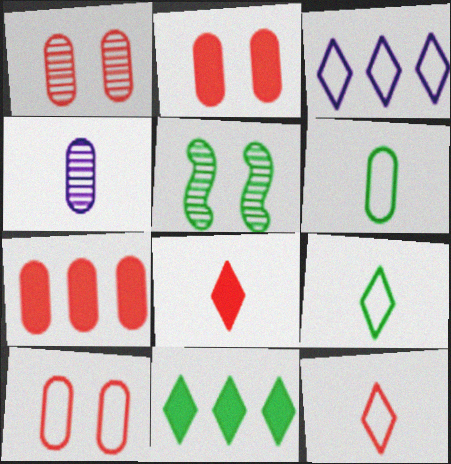[[1, 2, 10], 
[5, 6, 11]]